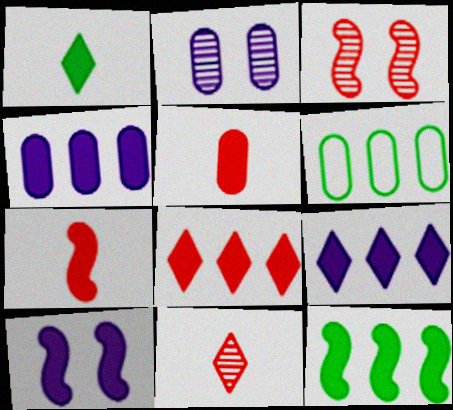[[2, 5, 6], 
[4, 8, 12], 
[6, 10, 11], 
[7, 10, 12]]